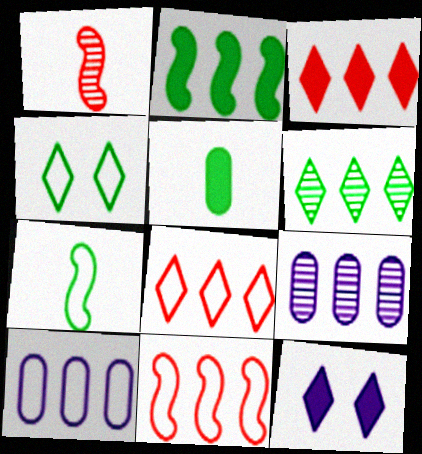[[2, 8, 9]]